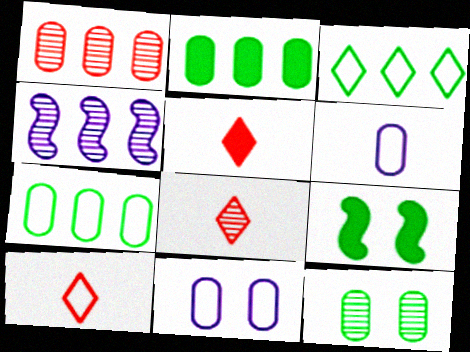[[4, 8, 12], 
[5, 8, 10]]